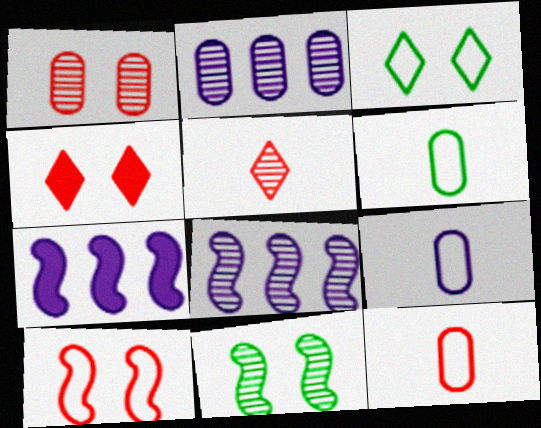[[1, 4, 10], 
[2, 5, 11], 
[4, 6, 8], 
[6, 9, 12]]